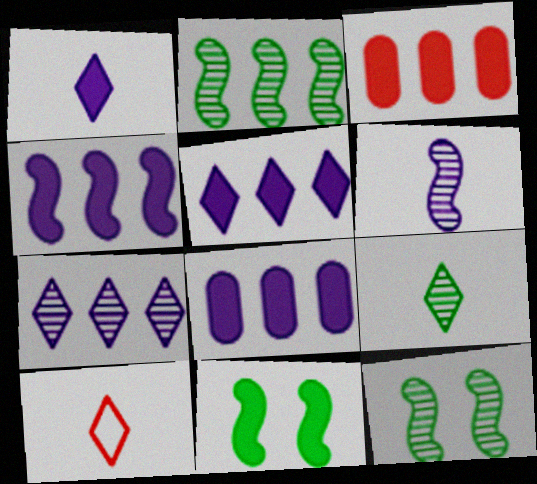[[1, 3, 11], 
[1, 9, 10], 
[4, 5, 8], 
[8, 10, 12]]